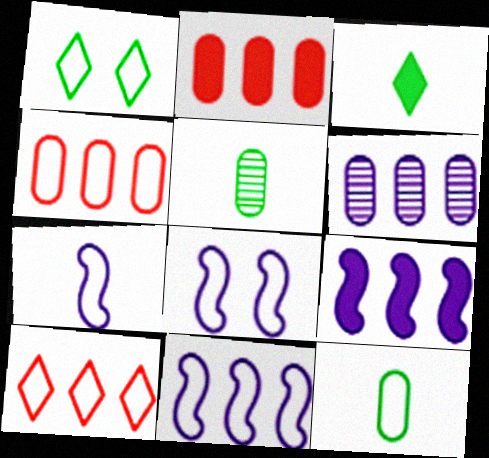[[1, 4, 7], 
[7, 8, 11], 
[8, 10, 12]]